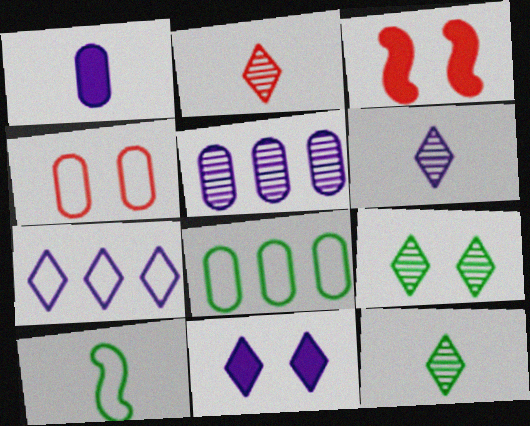[[1, 2, 10], 
[2, 6, 12], 
[3, 6, 8], 
[4, 7, 10], 
[6, 7, 11]]